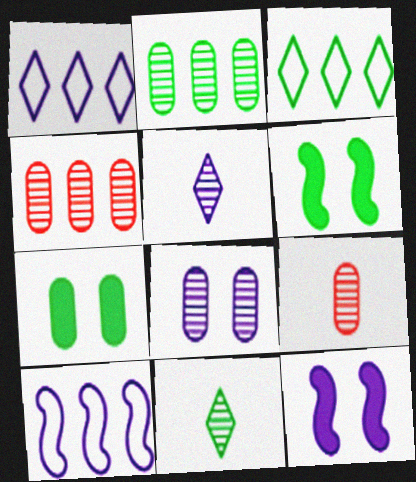[[1, 6, 9], 
[2, 8, 9], 
[3, 9, 12]]